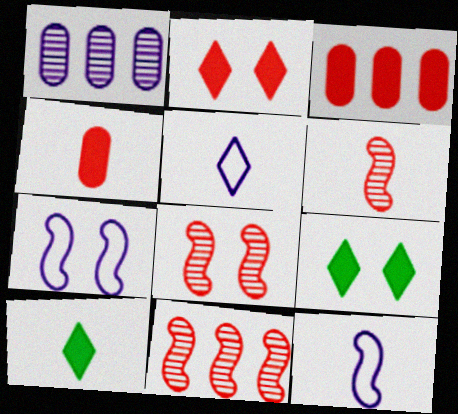[[6, 8, 11]]